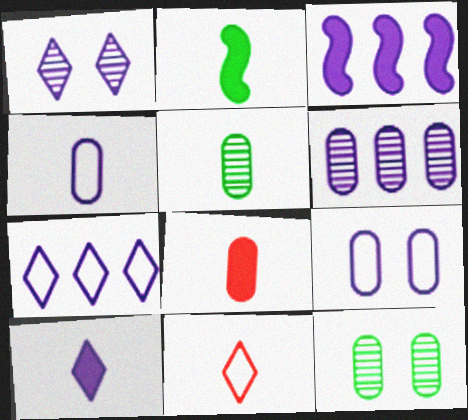[[1, 3, 4], 
[1, 7, 10], 
[2, 8, 10], 
[3, 6, 7], 
[3, 11, 12], 
[4, 5, 8]]